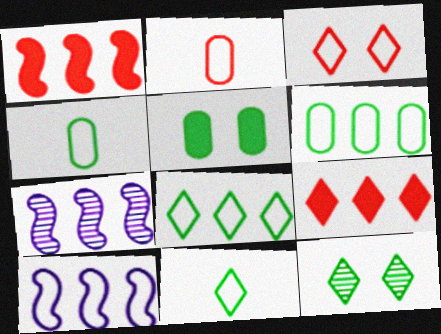[[3, 4, 10], 
[6, 7, 9]]